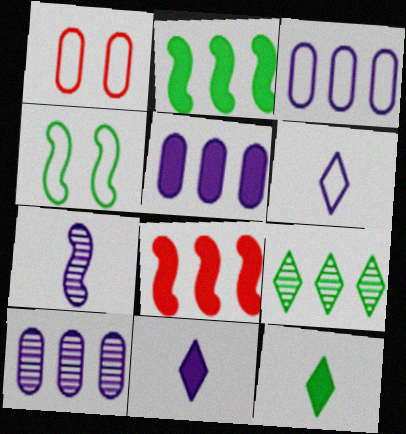[[3, 5, 10], 
[3, 8, 9], 
[4, 7, 8]]